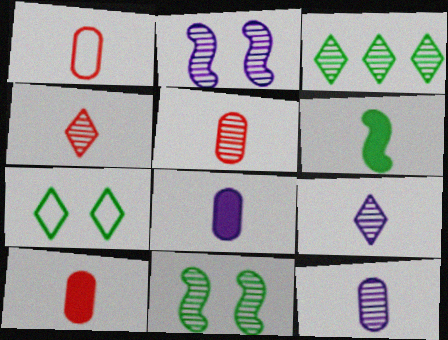[[1, 5, 10], 
[1, 6, 9], 
[2, 3, 5]]